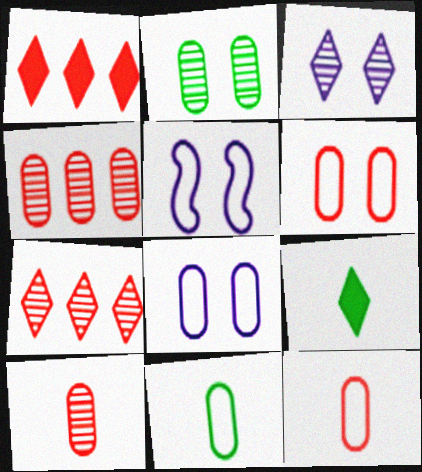[[4, 5, 9]]